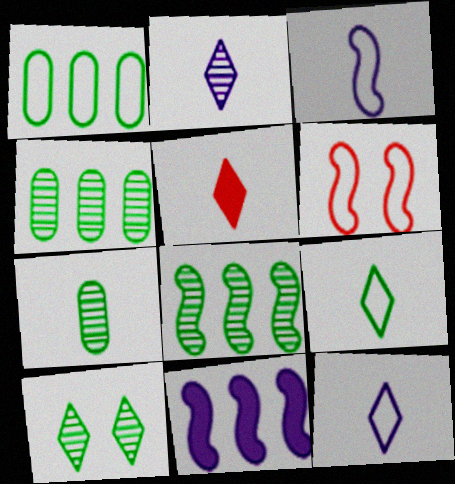[[1, 6, 12], 
[2, 5, 9], 
[3, 5, 7], 
[7, 8, 10]]